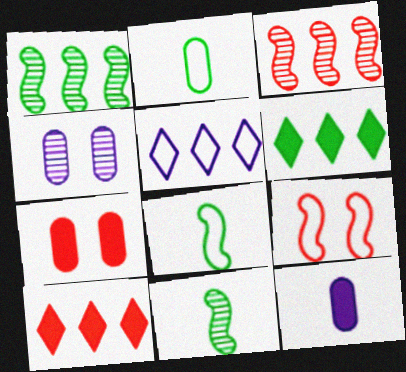[[2, 5, 9], 
[4, 8, 10], 
[5, 7, 11]]